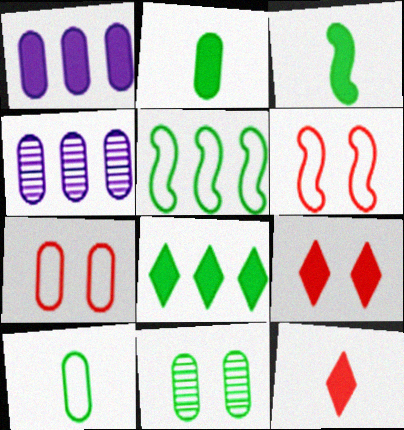[[1, 3, 9], 
[2, 4, 7]]